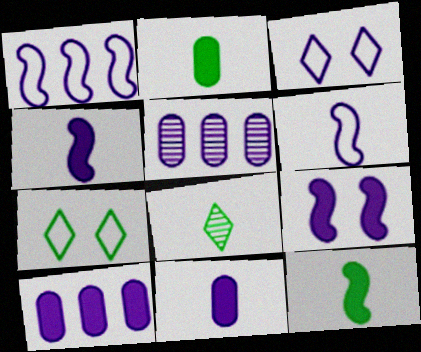[[3, 4, 5]]